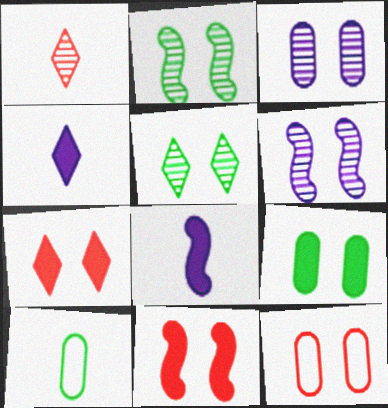[[1, 8, 10], 
[3, 9, 12]]